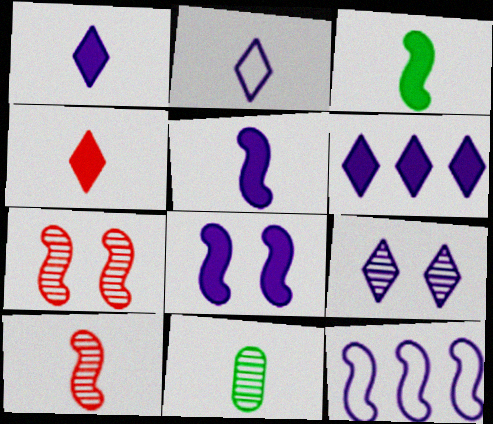[[2, 6, 9], 
[3, 7, 12]]